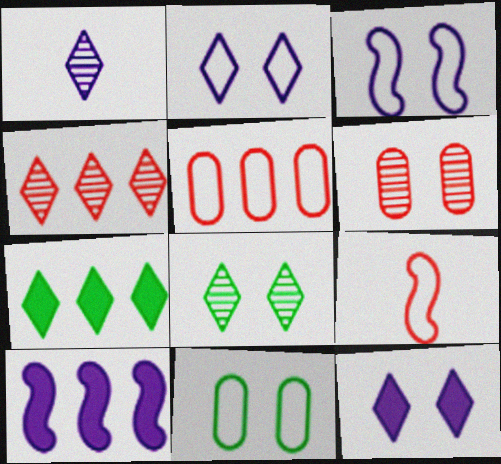[[1, 4, 8]]